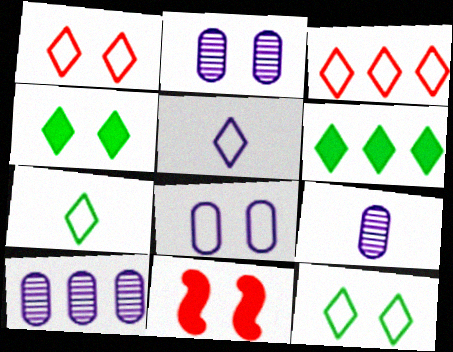[[2, 9, 10], 
[2, 11, 12], 
[3, 5, 12], 
[7, 10, 11]]